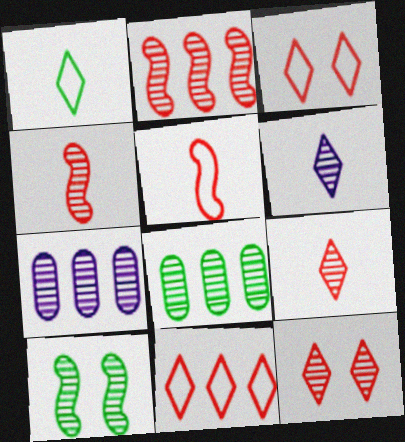[[7, 9, 10]]